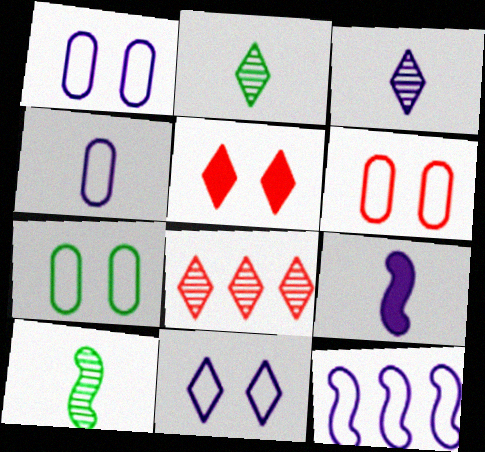[[1, 6, 7], 
[3, 4, 9], 
[4, 11, 12], 
[7, 8, 9]]